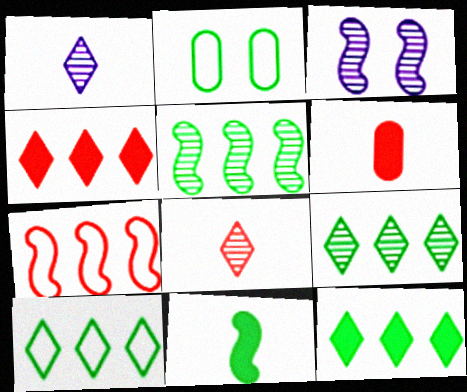[[2, 9, 11], 
[3, 6, 10], 
[3, 7, 11], 
[9, 10, 12]]